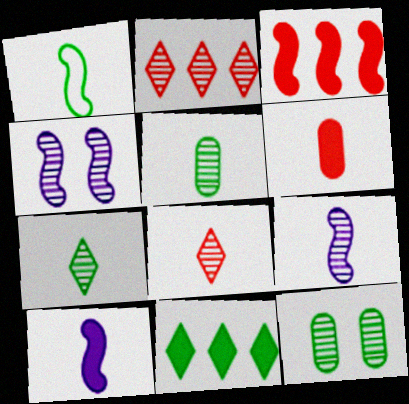[[1, 3, 4], 
[1, 11, 12], 
[2, 4, 5], 
[2, 9, 12], 
[5, 8, 9]]